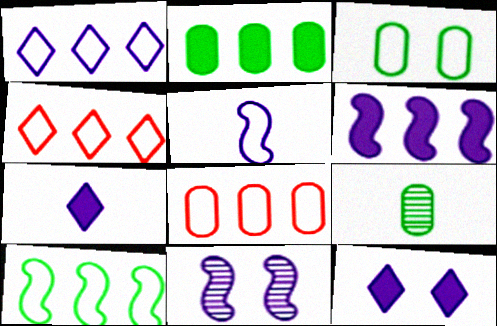[[1, 8, 10], 
[2, 3, 9], 
[3, 4, 5], 
[5, 6, 11]]